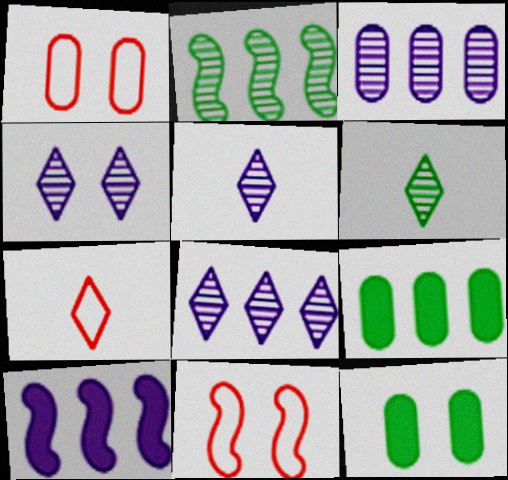[[1, 6, 10], 
[4, 5, 8], 
[4, 11, 12], 
[5, 9, 11]]